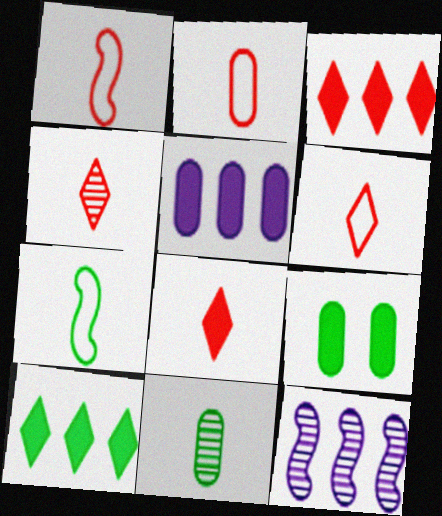[[1, 2, 6], 
[4, 6, 8], 
[6, 9, 12]]